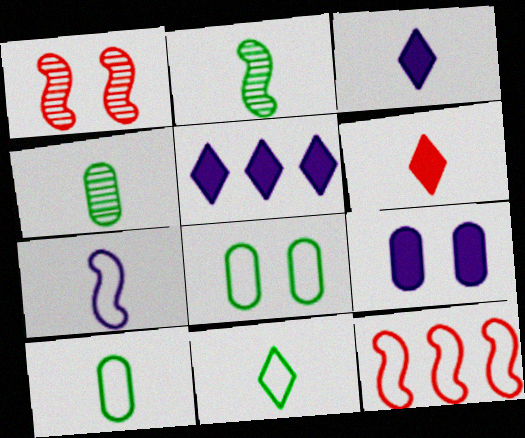[[1, 5, 10], 
[4, 6, 7]]